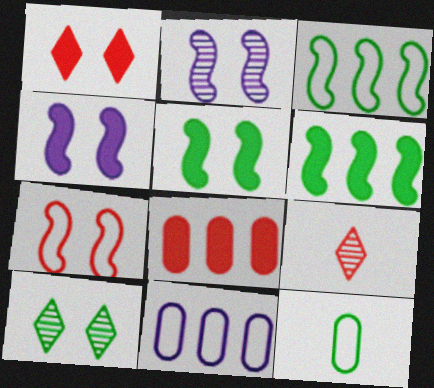[[2, 5, 7], 
[5, 9, 11], 
[6, 10, 12], 
[7, 8, 9]]